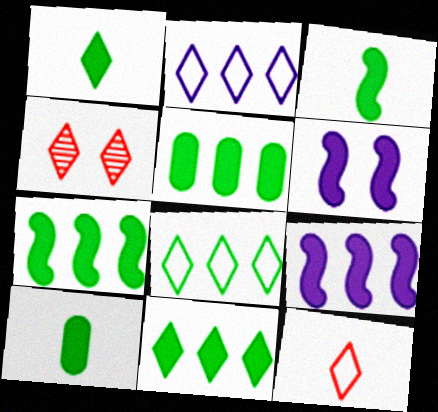[[1, 2, 4], 
[1, 3, 10], 
[5, 7, 11]]